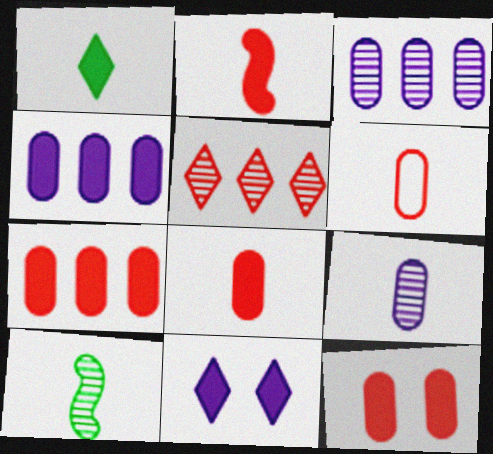[[7, 8, 12]]